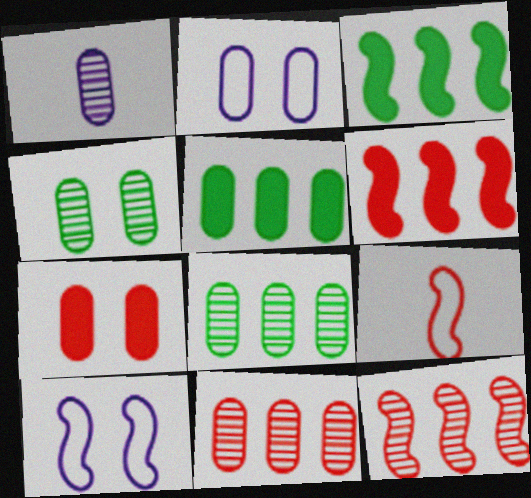[[1, 4, 11], 
[2, 4, 7]]